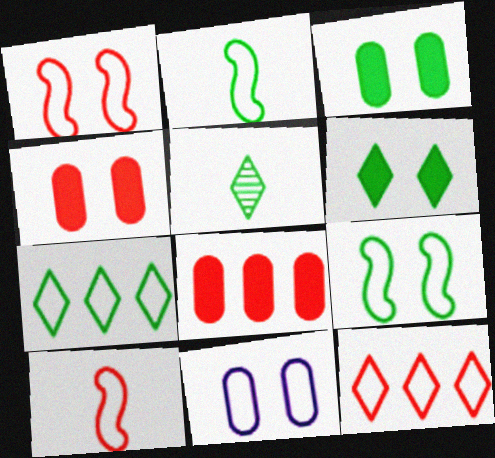[[2, 11, 12], 
[5, 6, 7], 
[7, 10, 11]]